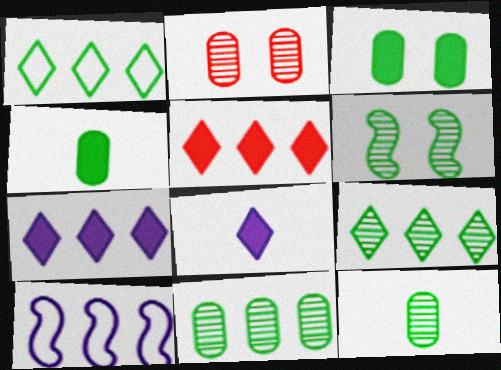[[1, 4, 6], 
[5, 10, 11], 
[6, 9, 12]]